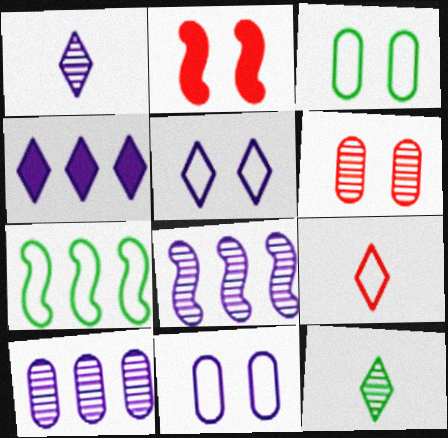[[1, 4, 5], 
[6, 8, 12], 
[7, 9, 11]]